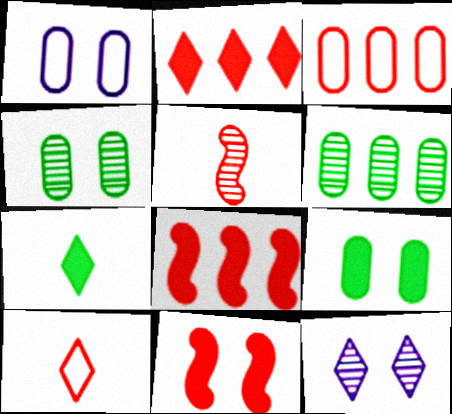[[5, 6, 12]]